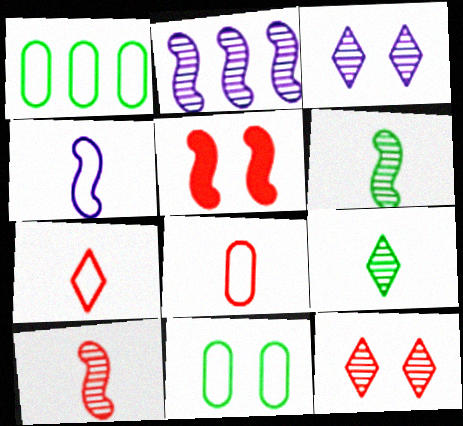[[3, 5, 11]]